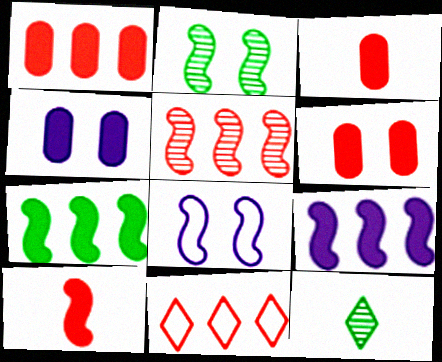[[1, 3, 6], 
[1, 5, 11], 
[1, 8, 12]]